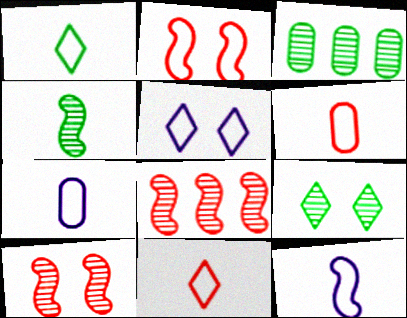[[1, 6, 12], 
[3, 4, 9]]